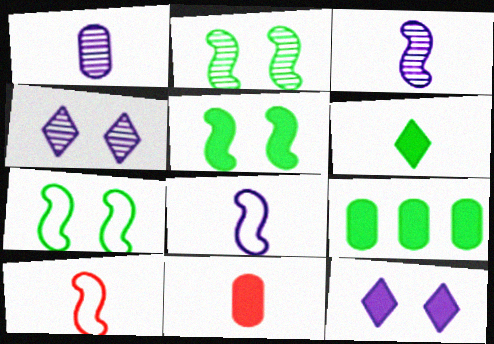[[1, 6, 10], 
[2, 5, 7], 
[4, 9, 10], 
[5, 6, 9]]